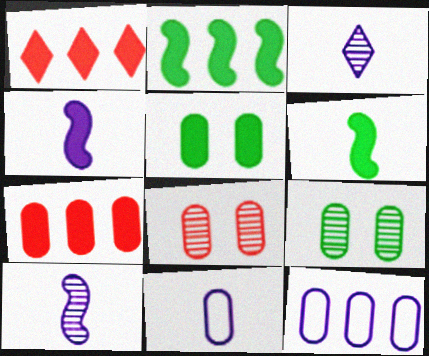[[1, 4, 5], 
[3, 4, 11], 
[7, 9, 11]]